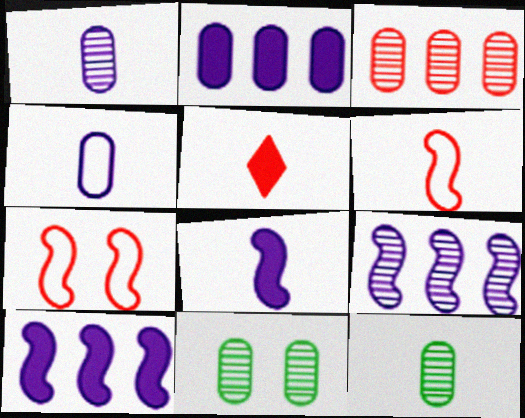[[1, 3, 11], 
[3, 5, 7]]